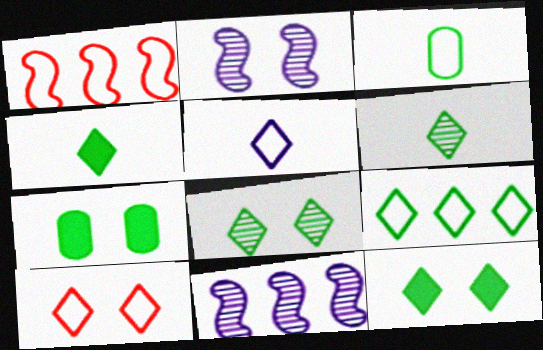[[2, 7, 10], 
[4, 8, 9], 
[5, 9, 10], 
[6, 9, 12]]